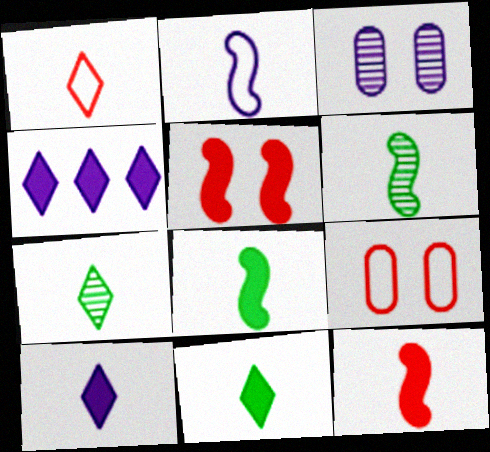[[1, 7, 10], 
[2, 3, 4], 
[2, 6, 12], 
[4, 6, 9]]